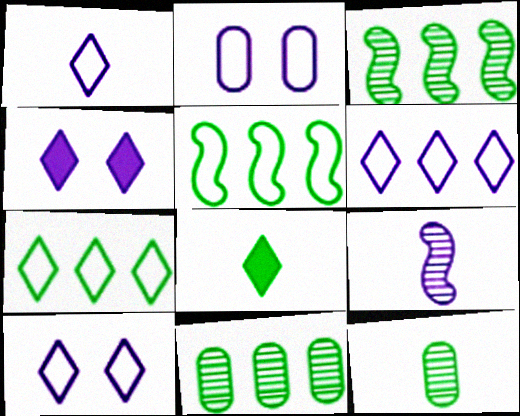[[1, 6, 10]]